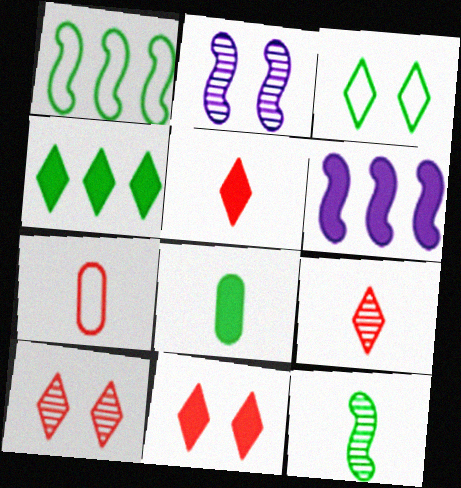[[2, 4, 7], 
[6, 8, 11]]